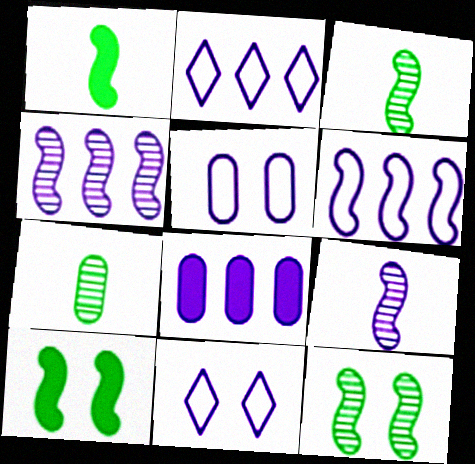[[2, 4, 8], 
[8, 9, 11]]